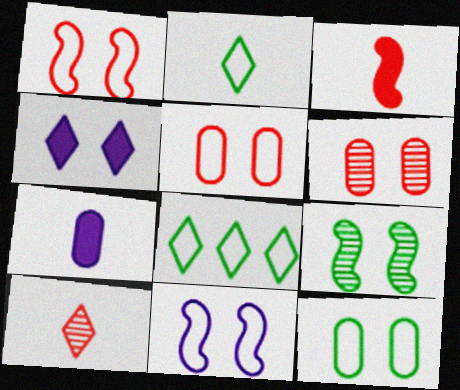[[4, 5, 9], 
[4, 8, 10]]